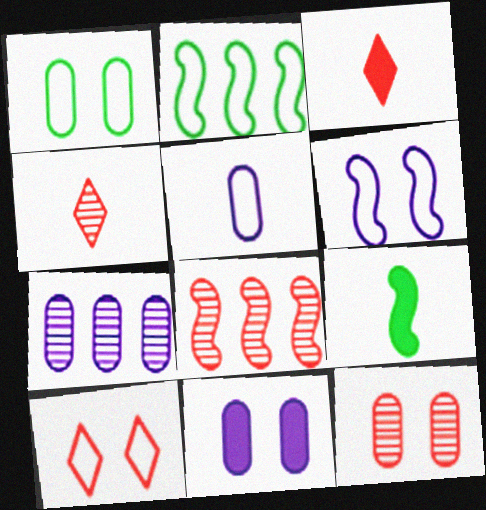[[1, 6, 10], 
[1, 11, 12], 
[2, 4, 11], 
[2, 5, 10], 
[4, 5, 9], 
[4, 8, 12], 
[5, 7, 11], 
[6, 8, 9], 
[7, 9, 10]]